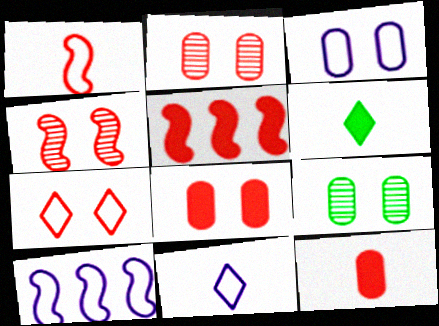[[1, 4, 5], 
[2, 6, 10], 
[3, 8, 9], 
[3, 10, 11], 
[4, 7, 8], 
[5, 9, 11]]